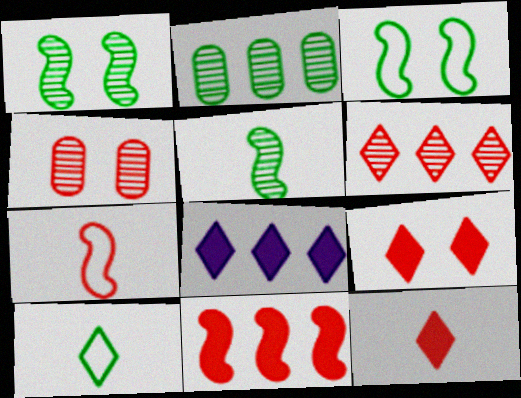[]